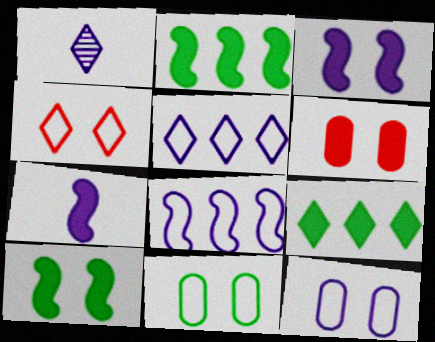[[1, 4, 9], 
[6, 7, 9]]